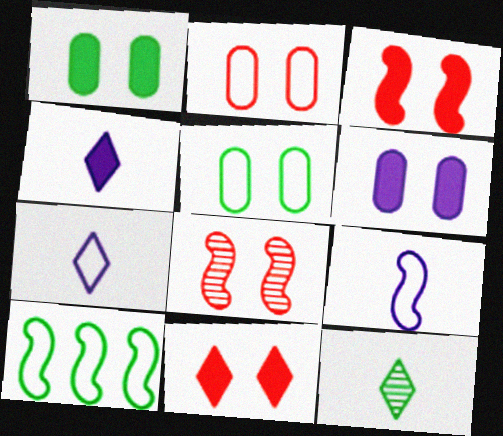[[1, 10, 12], 
[2, 7, 10], 
[2, 8, 11]]